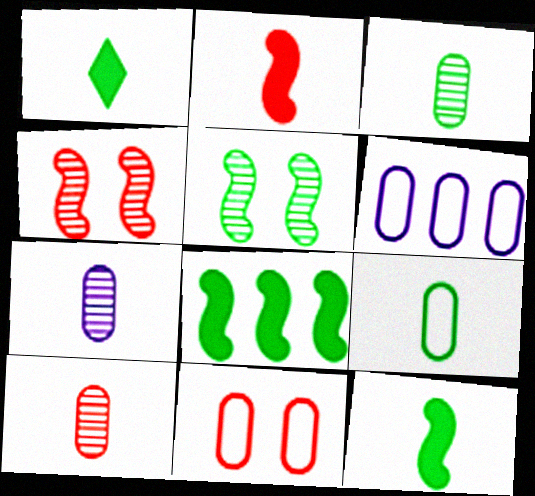[[1, 4, 6], 
[3, 7, 10], 
[6, 9, 11]]